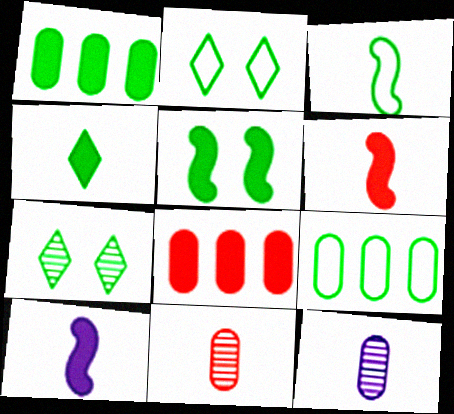[[1, 3, 7], 
[1, 4, 5], 
[2, 3, 9]]